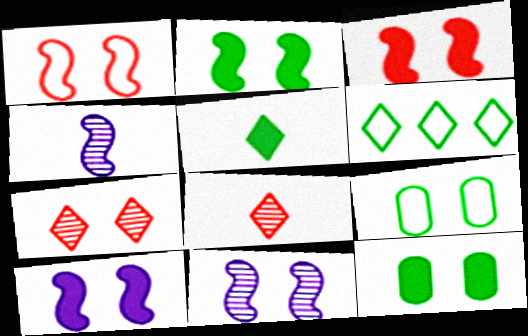[[1, 2, 11], 
[2, 3, 10], 
[7, 9, 10]]